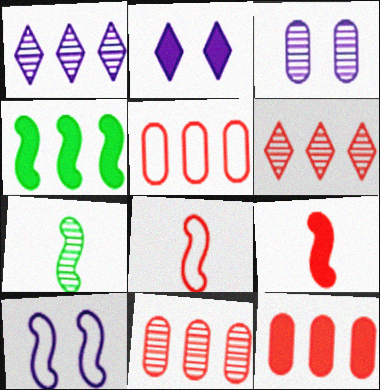[[1, 4, 5], 
[2, 3, 10], 
[2, 5, 7], 
[3, 6, 7], 
[5, 11, 12]]